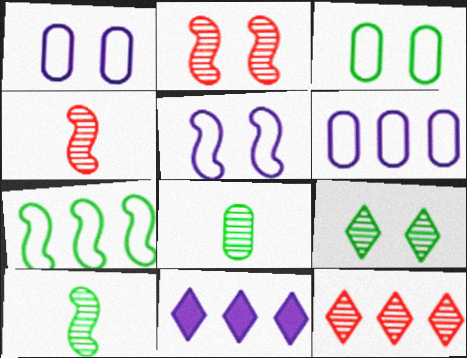[[3, 4, 11]]